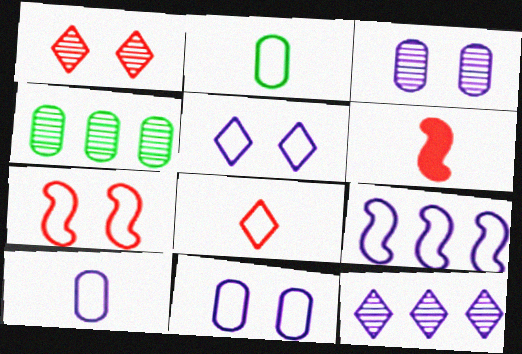[[4, 5, 6], 
[5, 9, 10]]